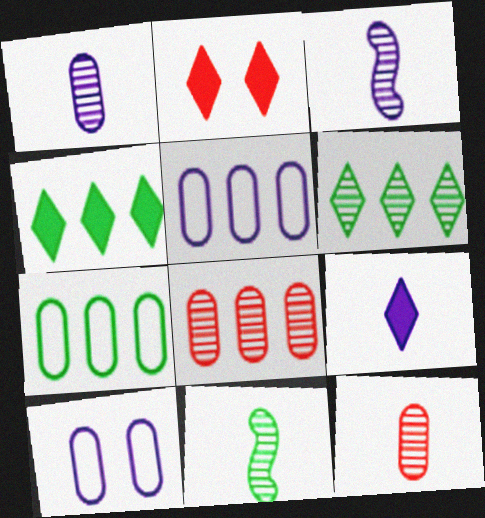[[2, 3, 7], 
[2, 4, 9], 
[2, 5, 11]]